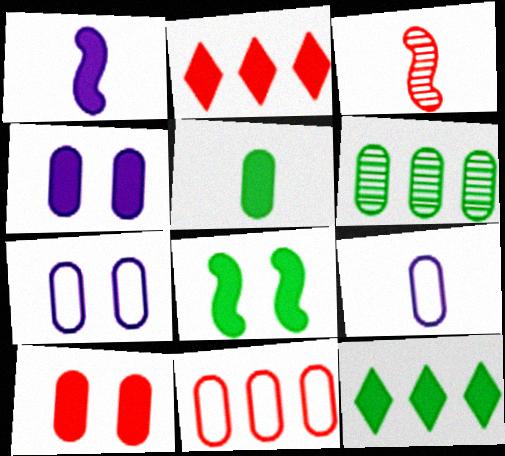[[1, 10, 12], 
[3, 7, 12], 
[5, 8, 12], 
[6, 9, 10]]